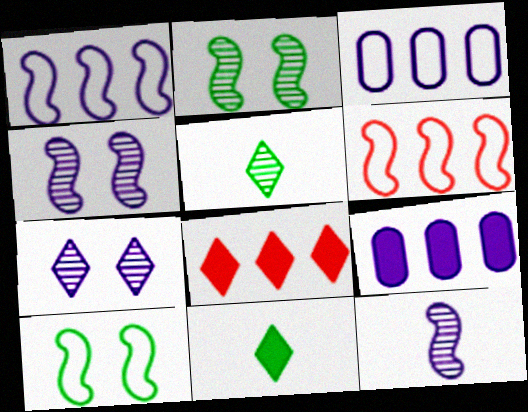[]